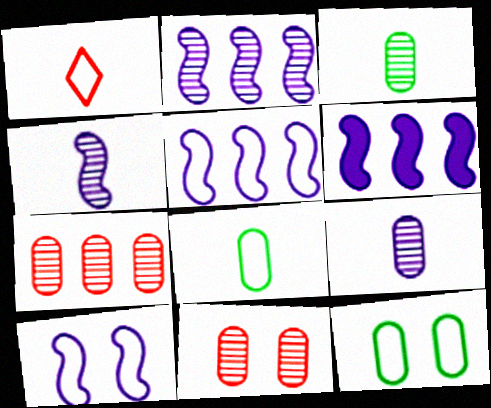[[1, 5, 12], 
[2, 5, 6], 
[4, 6, 10]]